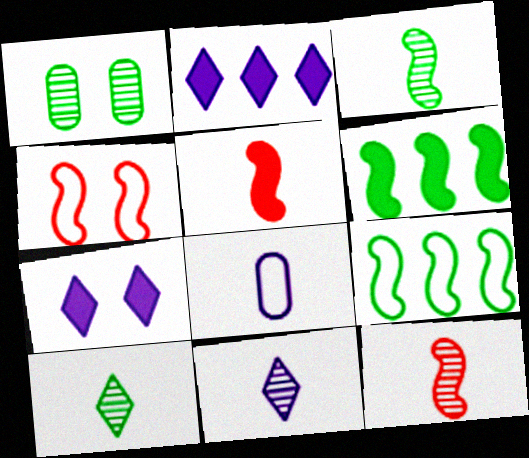[[1, 4, 7], 
[5, 8, 10]]